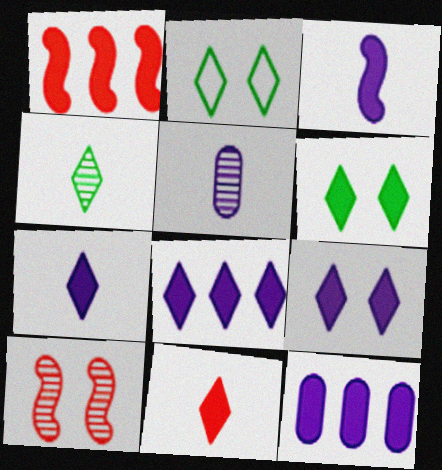[[1, 2, 5], 
[3, 9, 12], 
[6, 8, 11], 
[7, 8, 9]]